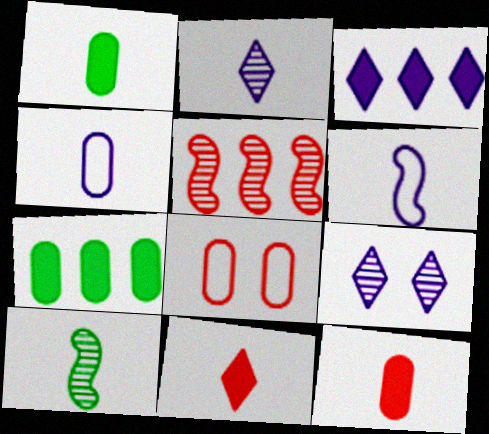[[3, 8, 10], 
[4, 10, 11], 
[5, 8, 11]]